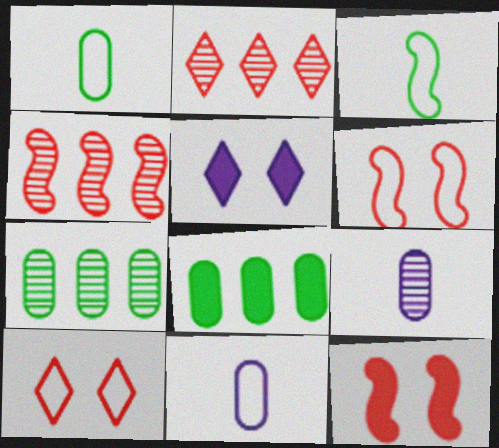[[1, 4, 5]]